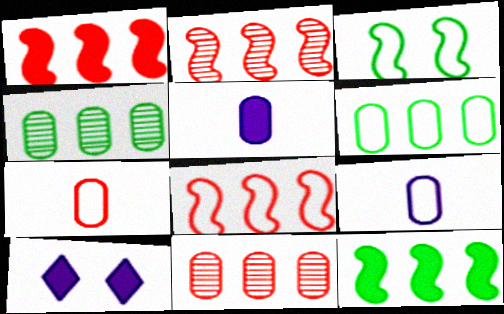[[1, 2, 8]]